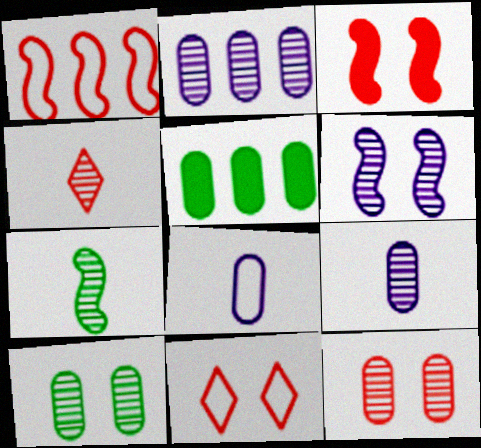[[3, 11, 12], 
[4, 7, 9], 
[5, 8, 12]]